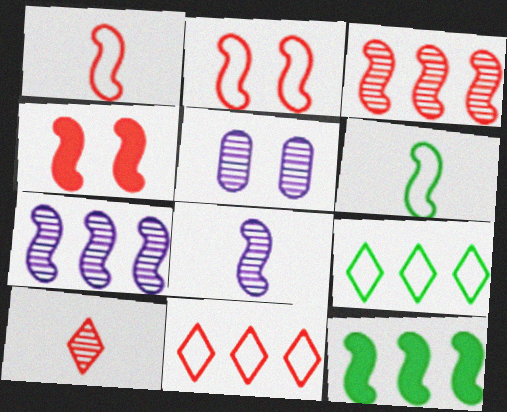[[1, 3, 4], 
[2, 8, 12], 
[4, 6, 7]]